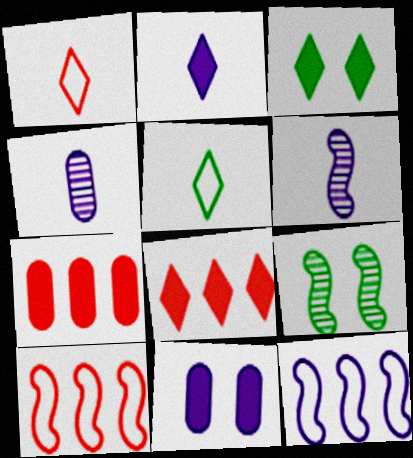[[2, 3, 8], 
[3, 4, 10]]